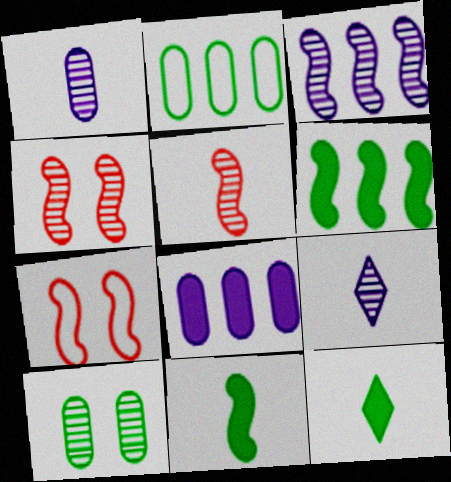[[3, 7, 11]]